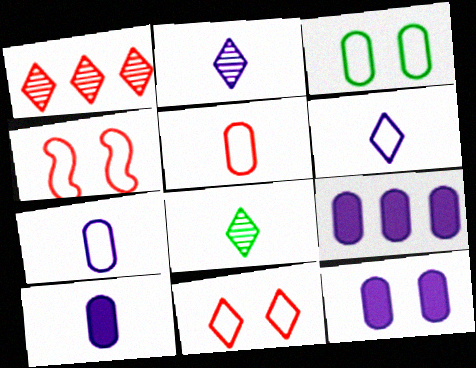[[4, 8, 9], 
[9, 10, 12]]